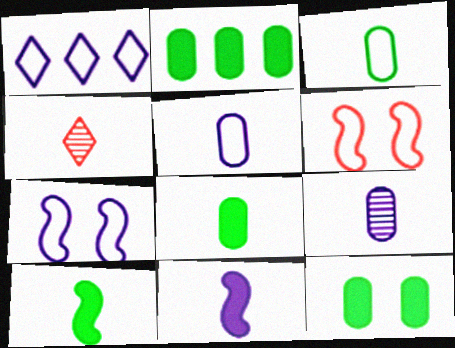[[1, 3, 6], 
[1, 5, 7], 
[2, 4, 7], 
[2, 8, 12], 
[3, 4, 11], 
[4, 5, 10]]